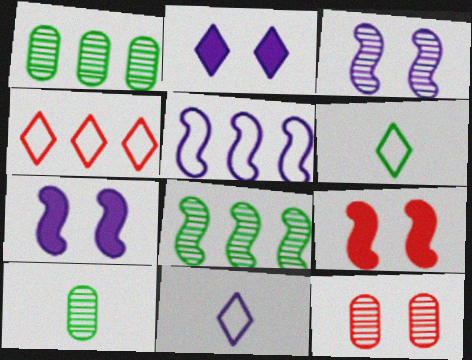[[1, 9, 11], 
[4, 7, 10]]